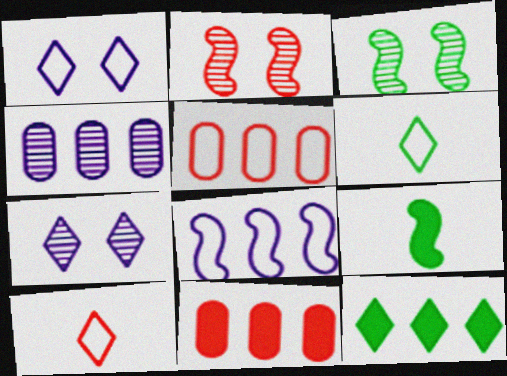[[2, 8, 9], 
[2, 10, 11], 
[5, 7, 9], 
[7, 10, 12]]